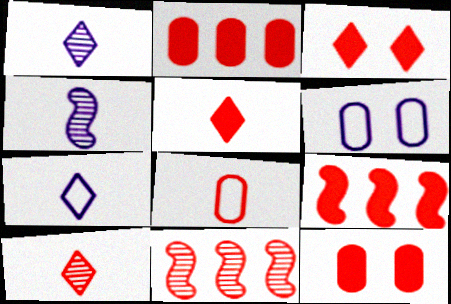[[3, 8, 11], 
[5, 9, 12]]